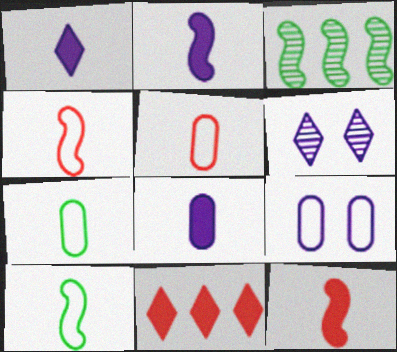[[1, 2, 8]]